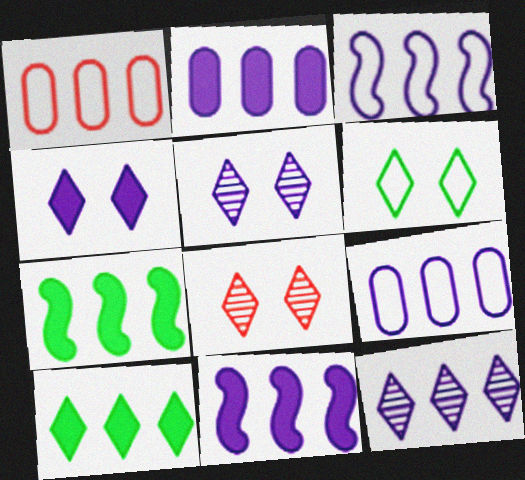[[1, 7, 12], 
[2, 3, 12], 
[4, 6, 8], 
[9, 11, 12]]